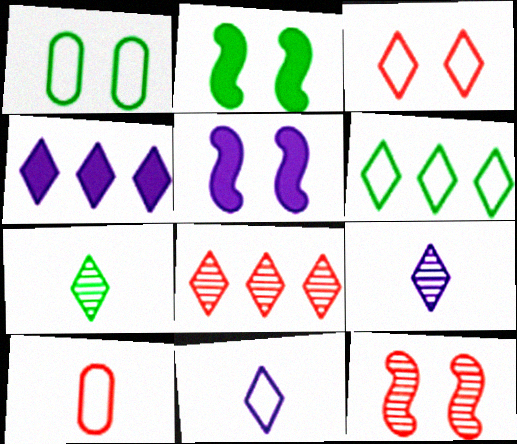[[3, 4, 7], 
[3, 6, 11], 
[4, 6, 8]]